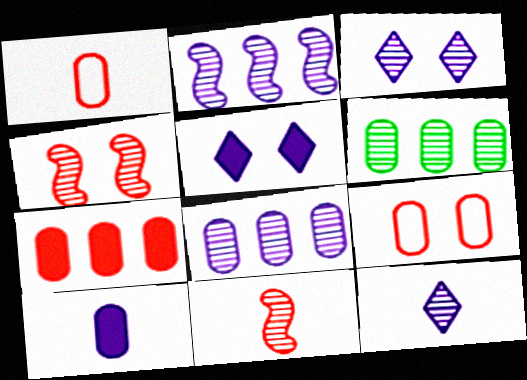[[3, 6, 11], 
[4, 6, 12], 
[6, 9, 10]]